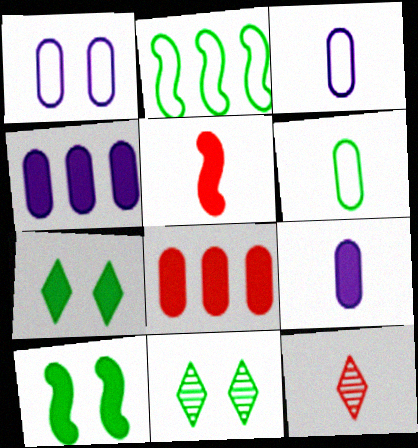[[4, 5, 7]]